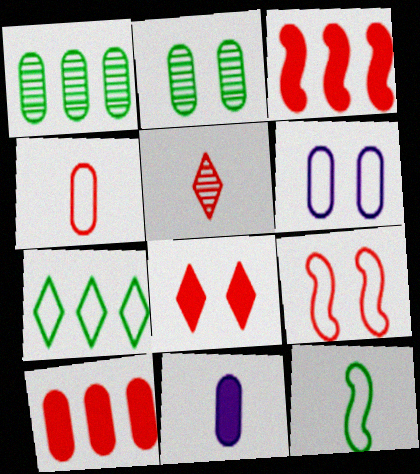[[5, 9, 10], 
[5, 11, 12]]